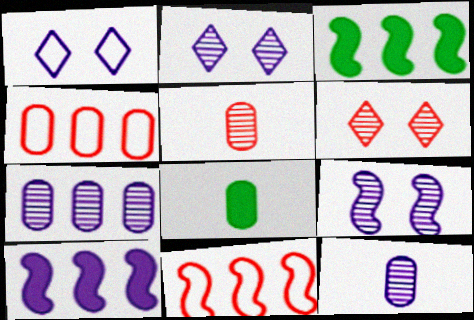[[1, 3, 5], 
[1, 10, 12], 
[2, 8, 11]]